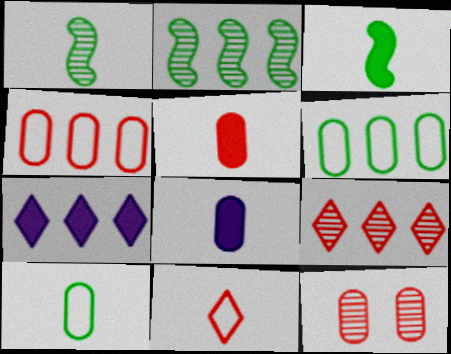[[1, 8, 11], 
[2, 4, 7], 
[4, 5, 12], 
[6, 8, 12]]